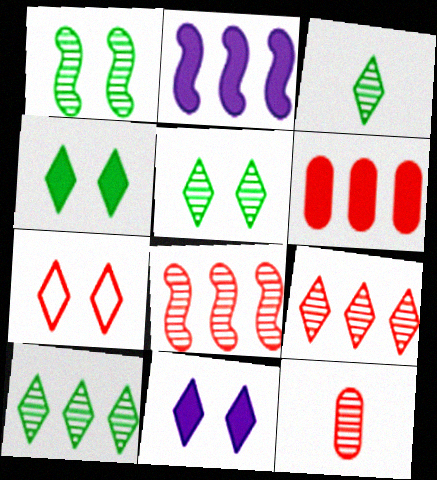[[3, 5, 10], 
[5, 7, 11]]